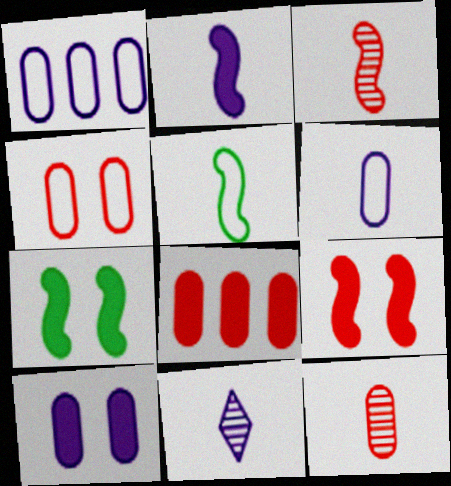[[2, 3, 5], 
[2, 6, 11], 
[4, 8, 12]]